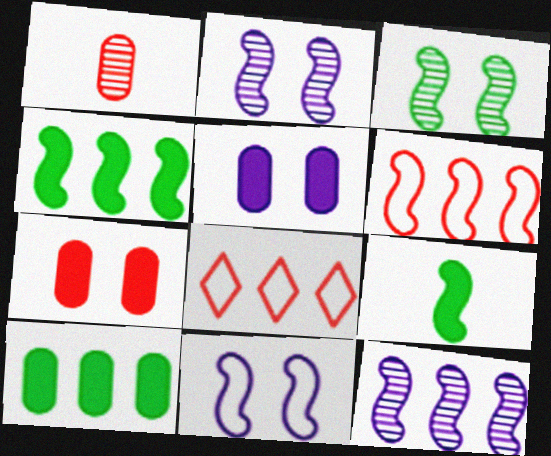[[2, 6, 9], 
[4, 6, 12], 
[8, 10, 12]]